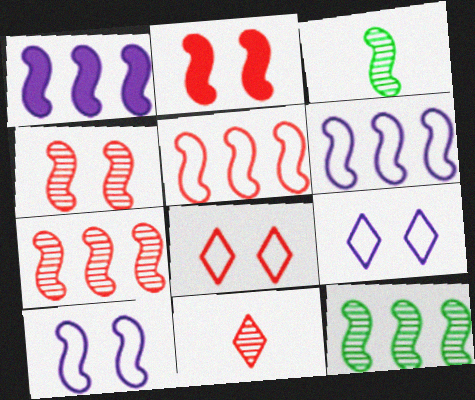[[1, 5, 12], 
[2, 3, 6]]